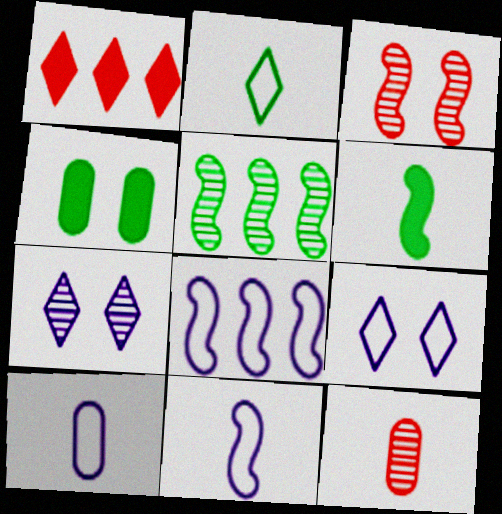[[1, 2, 7], 
[2, 4, 5], 
[3, 4, 9], 
[3, 6, 8], 
[5, 7, 12], 
[8, 9, 10]]